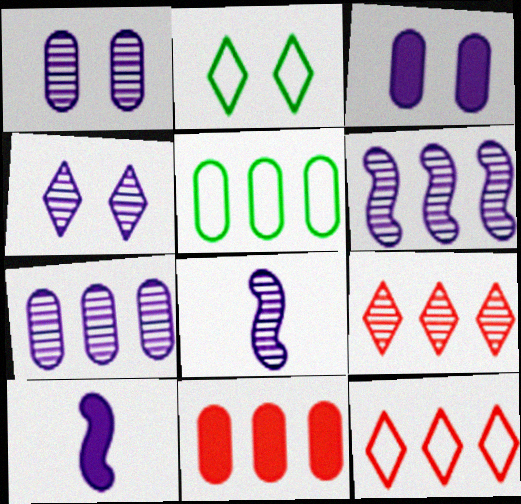[[2, 8, 11], 
[4, 7, 8], 
[5, 7, 11]]